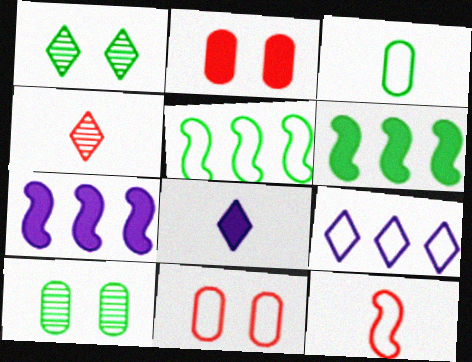[[1, 3, 6], 
[2, 6, 8]]